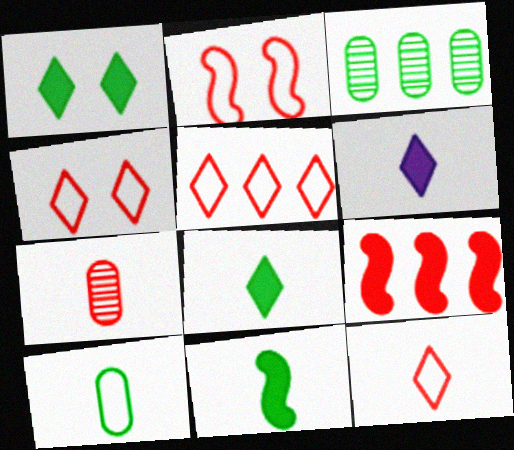[[2, 3, 6], 
[4, 5, 12], 
[4, 7, 9]]